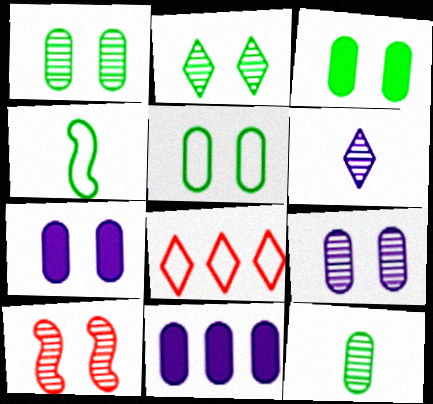[[1, 3, 5], 
[2, 9, 10]]